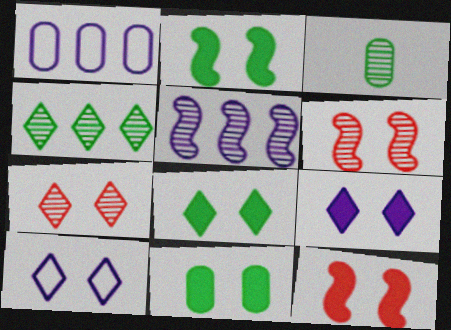[[2, 8, 11], 
[3, 5, 7], 
[6, 10, 11], 
[7, 8, 10], 
[9, 11, 12]]